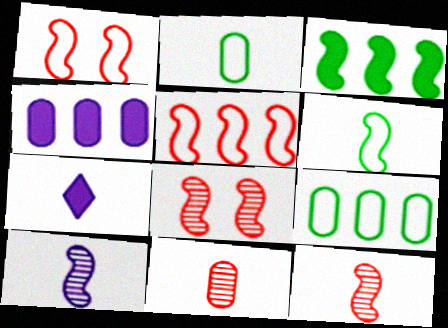[[1, 3, 10], 
[2, 7, 12], 
[6, 7, 11], 
[7, 8, 9]]